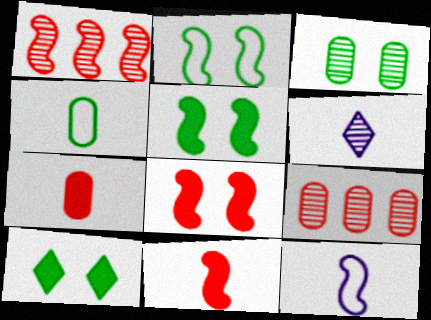[[1, 3, 6], 
[1, 5, 12], 
[2, 3, 10], 
[4, 6, 11], 
[9, 10, 12]]